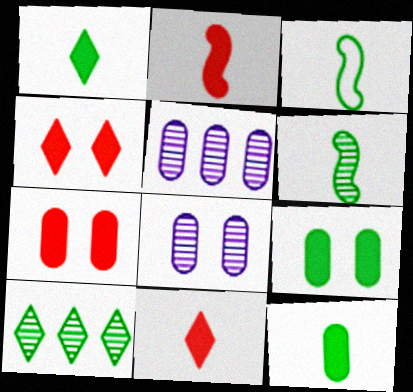[[3, 4, 5], 
[3, 9, 10]]